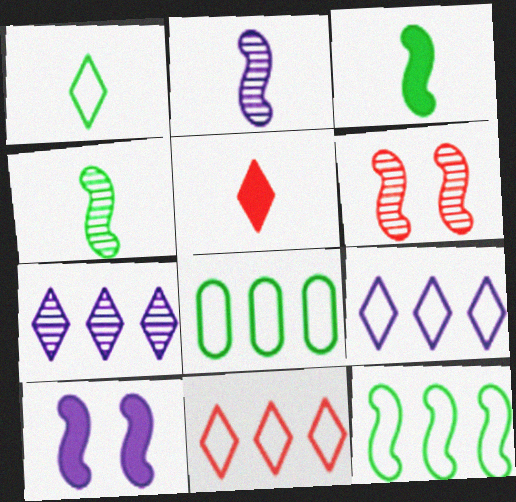[]